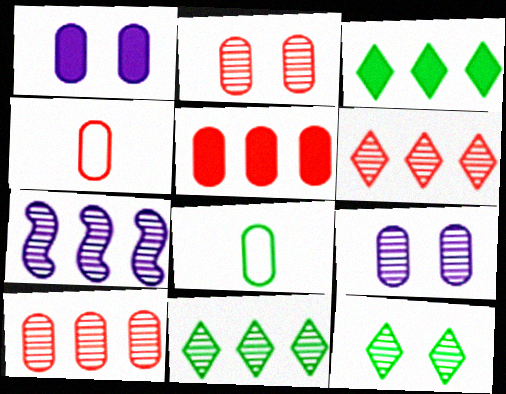[[1, 8, 10], 
[2, 4, 5], 
[5, 8, 9], 
[7, 10, 11]]